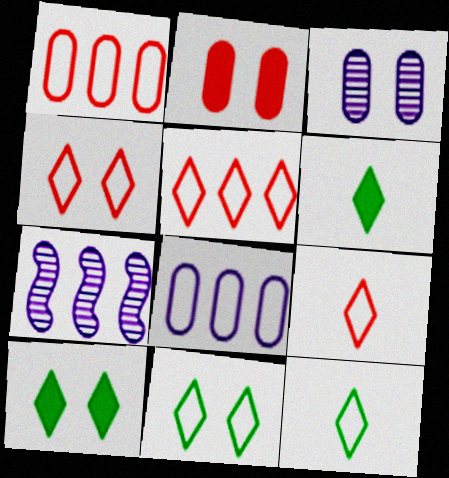[[2, 7, 12], 
[4, 5, 9]]